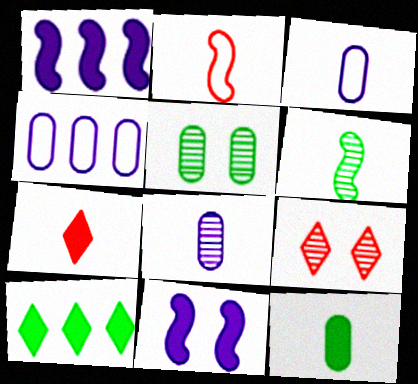[[3, 6, 7]]